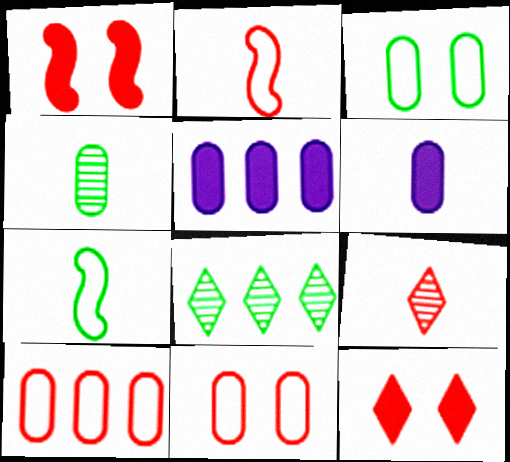[[1, 9, 10], 
[4, 5, 11], 
[6, 7, 9]]